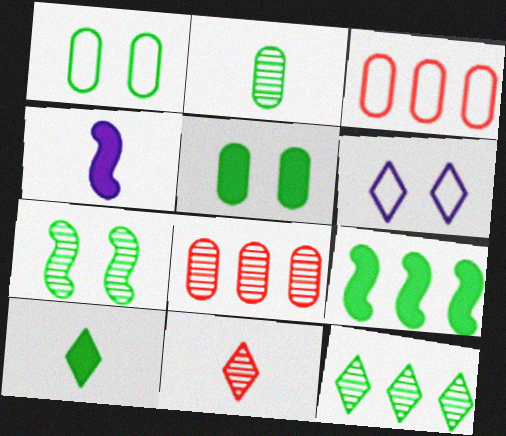[[2, 7, 12], 
[5, 9, 10]]